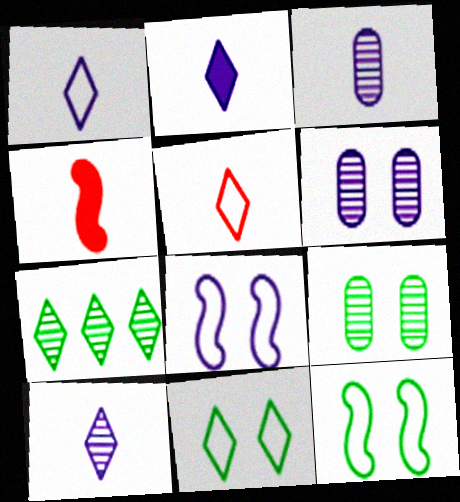[[1, 2, 10]]